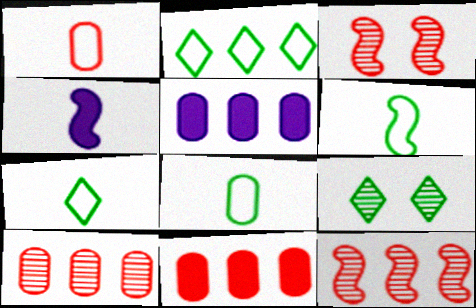[[2, 5, 12], 
[3, 5, 7], 
[6, 7, 8]]